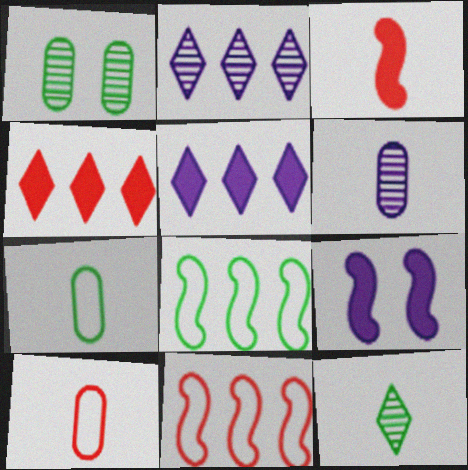[]